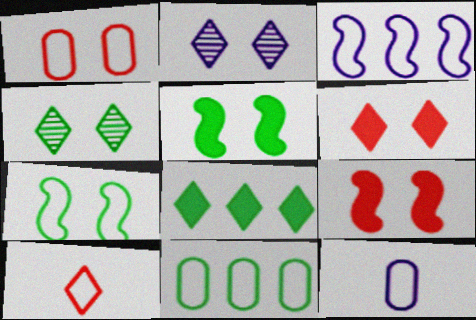[[1, 2, 5], 
[1, 11, 12], 
[2, 8, 10]]